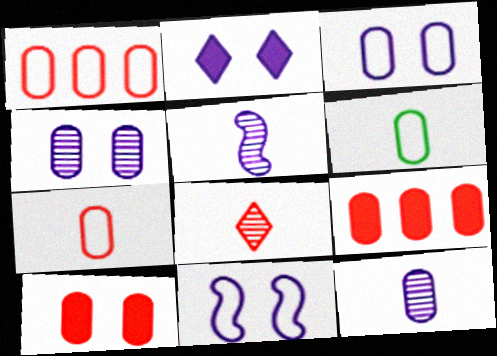[[1, 3, 6], 
[2, 4, 11], 
[4, 6, 9]]